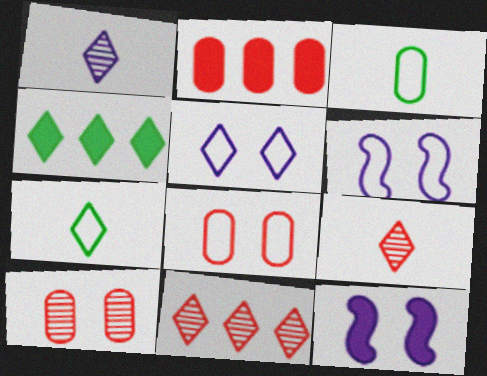[[3, 11, 12], 
[4, 5, 9]]